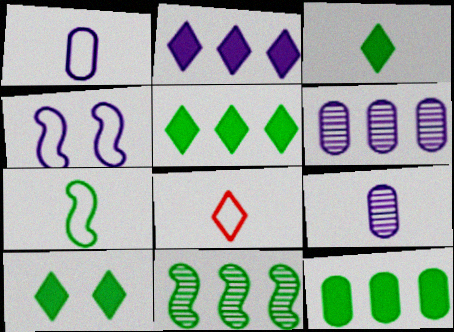[[1, 7, 8], 
[2, 4, 9], 
[3, 5, 10]]